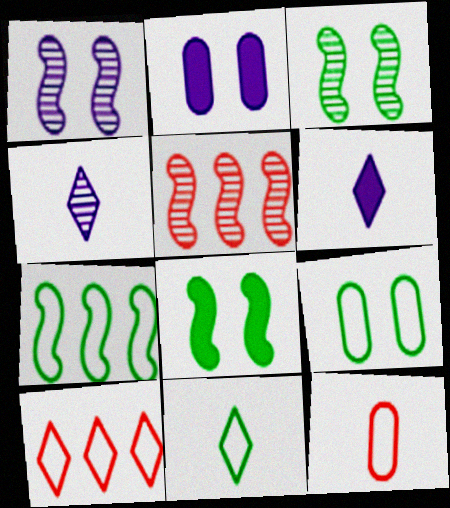[[2, 5, 11], 
[5, 6, 9], 
[7, 9, 11]]